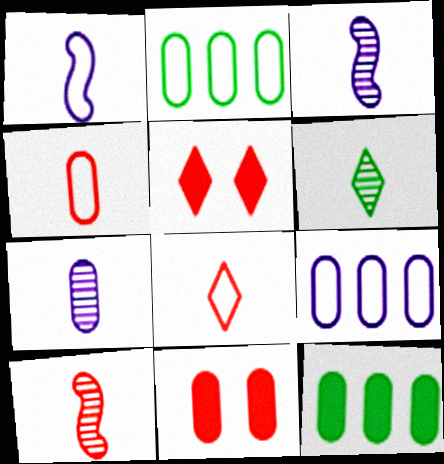[[2, 3, 5], 
[2, 7, 11], 
[6, 7, 10]]